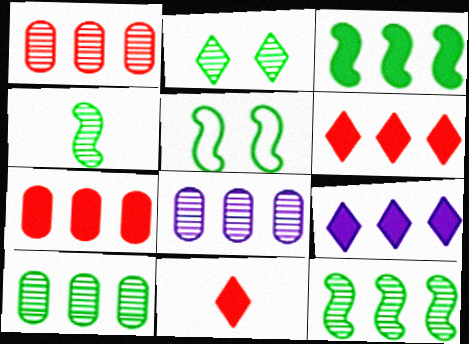[[1, 8, 10], 
[2, 4, 10], 
[3, 4, 5], 
[3, 7, 9], 
[5, 8, 11]]